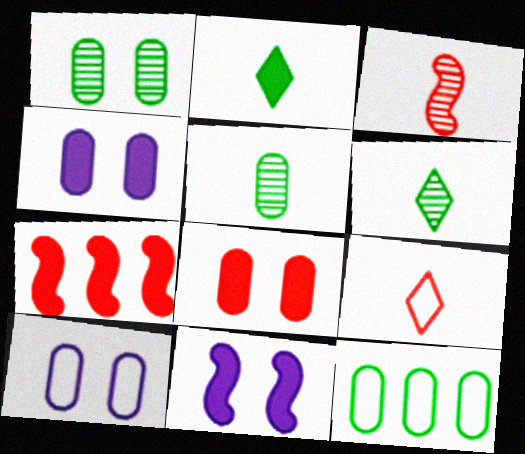[[1, 8, 10], 
[2, 4, 7], 
[6, 7, 10]]